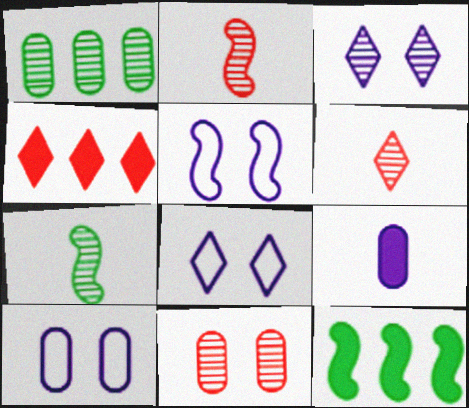[[1, 2, 3], 
[2, 5, 12], 
[4, 7, 10], 
[5, 8, 10], 
[6, 10, 12]]